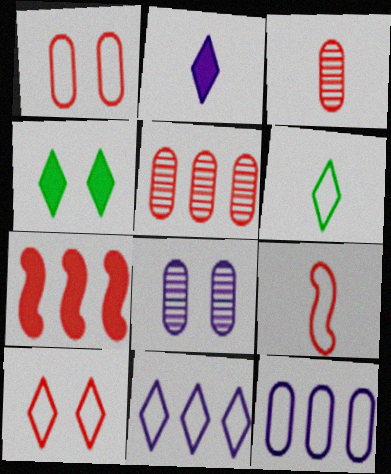[[3, 7, 10], 
[6, 7, 8], 
[6, 10, 11]]